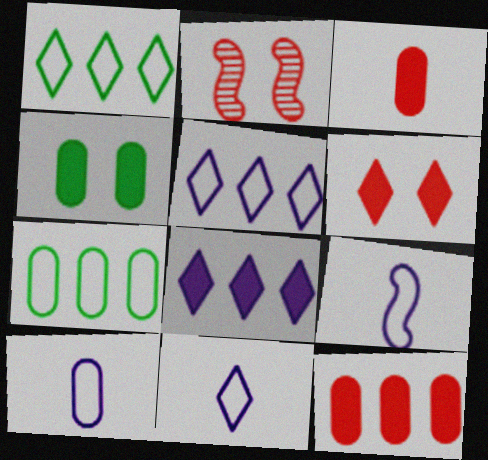[[9, 10, 11]]